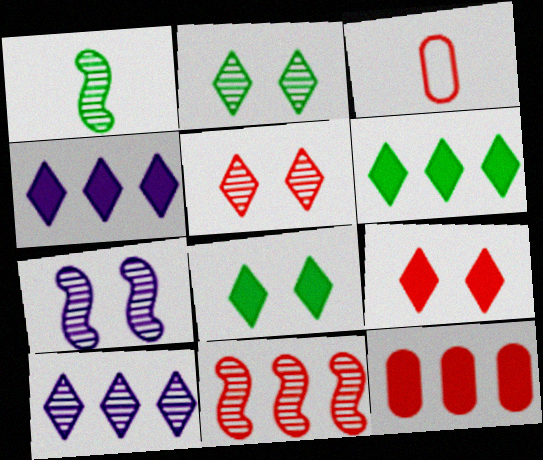[[1, 7, 11], 
[3, 6, 7], 
[3, 9, 11]]